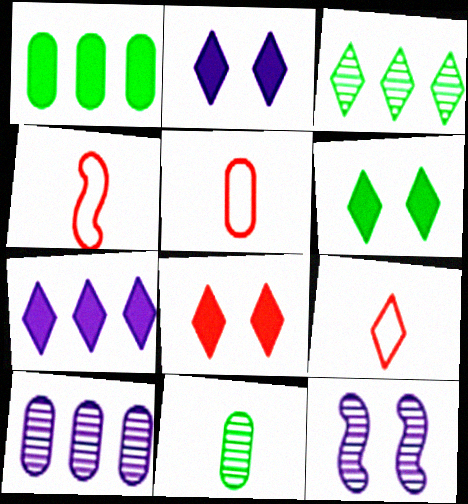[[1, 9, 12], 
[2, 3, 9], 
[2, 6, 8], 
[4, 5, 9], 
[4, 6, 10]]